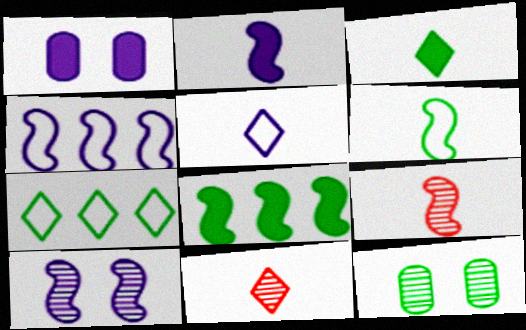[[1, 7, 9], 
[2, 4, 10], 
[2, 6, 9], 
[3, 5, 11]]